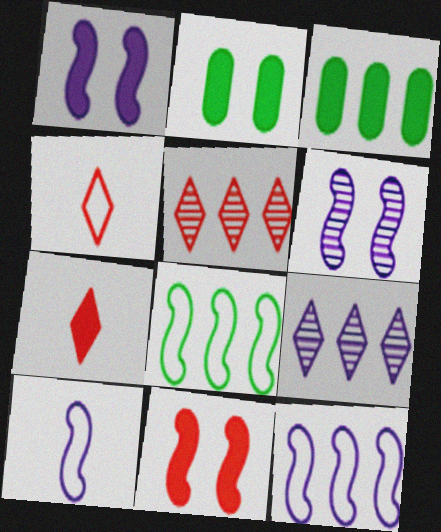[[1, 3, 7], 
[2, 5, 10], 
[3, 4, 6], 
[3, 5, 12]]